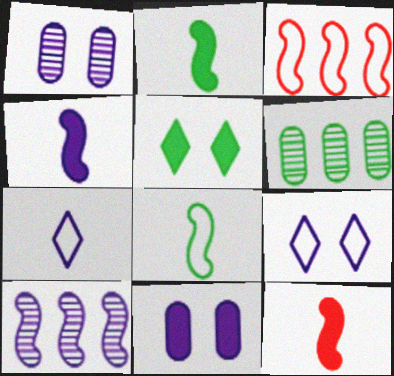[[2, 4, 12], 
[5, 6, 8], 
[6, 9, 12], 
[7, 10, 11]]